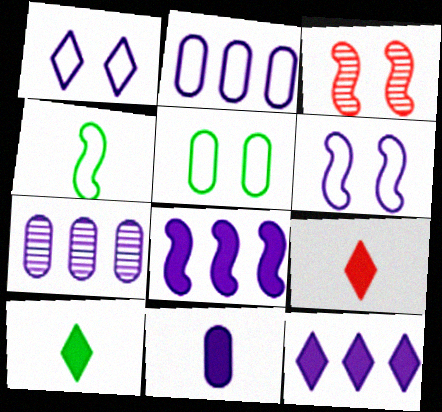[[2, 3, 10], 
[3, 4, 8]]